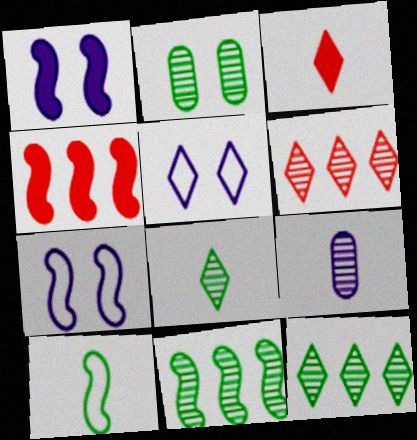[[2, 8, 11], 
[3, 5, 12], 
[3, 9, 10]]